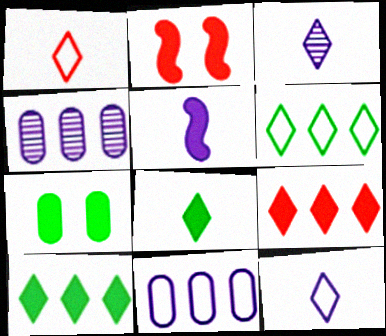[[1, 3, 8], 
[5, 7, 9]]